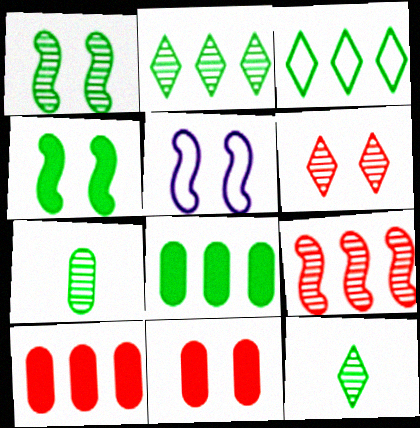[[1, 2, 7], 
[3, 4, 7], 
[5, 10, 12]]